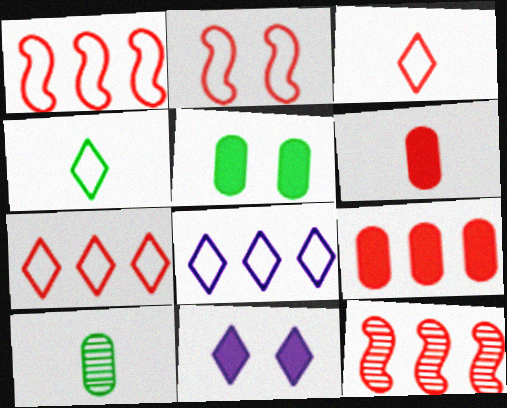[[1, 10, 11], 
[7, 9, 12]]